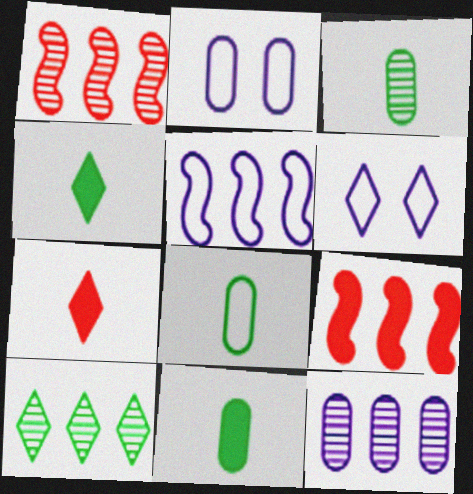[[1, 2, 4], 
[1, 6, 11], 
[1, 10, 12], 
[3, 6, 9], 
[3, 8, 11], 
[6, 7, 10]]